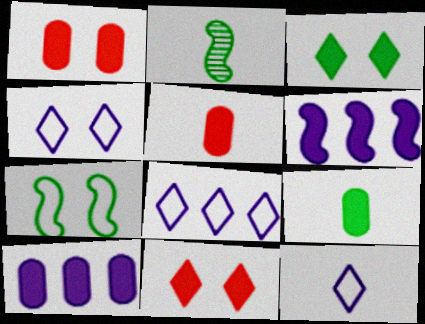[[1, 2, 8], 
[1, 9, 10], 
[2, 5, 12], 
[3, 5, 6], 
[4, 8, 12], 
[6, 9, 11]]